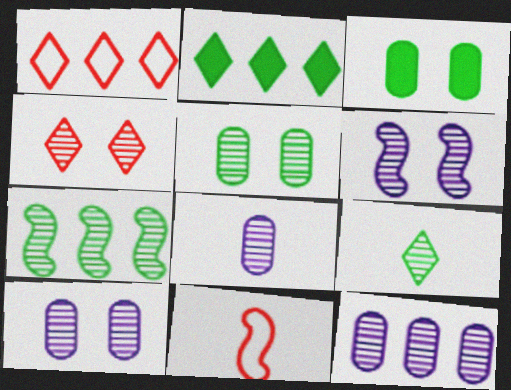[[2, 10, 11], 
[4, 5, 6], 
[4, 7, 8], 
[5, 7, 9], 
[8, 10, 12]]